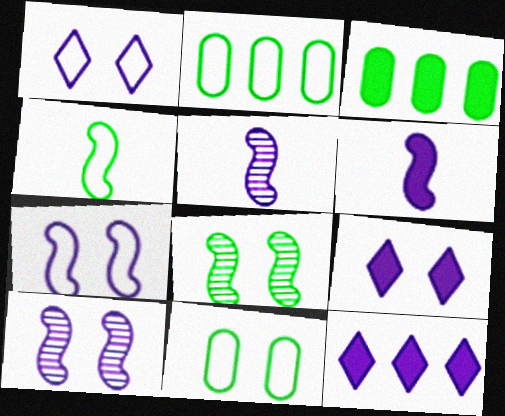[]